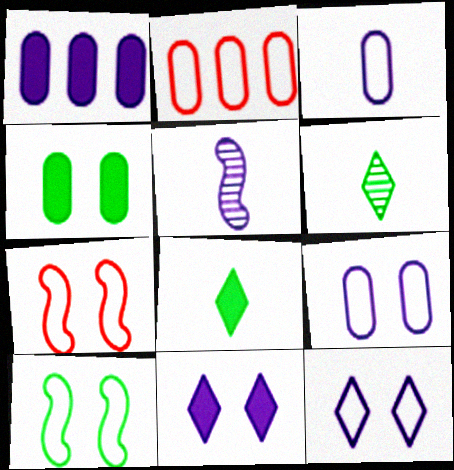[[1, 5, 12], 
[1, 6, 7]]